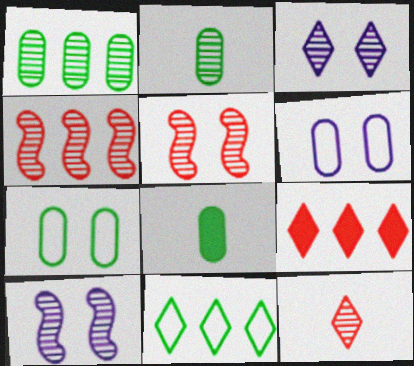[[1, 7, 8], 
[1, 10, 12], 
[2, 3, 4]]